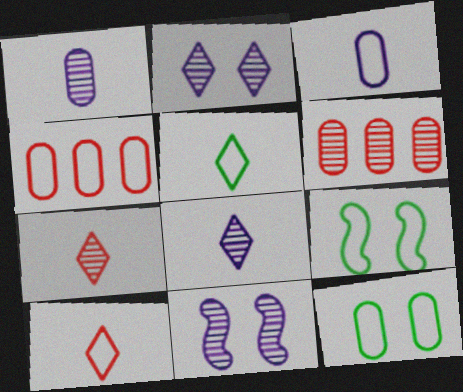[[3, 4, 12]]